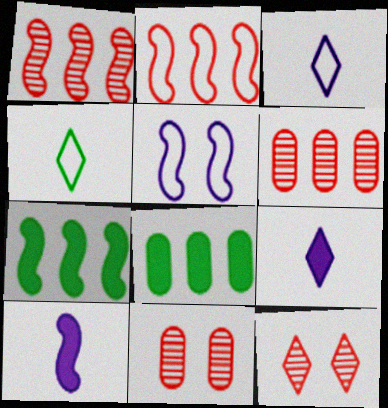[[3, 7, 11]]